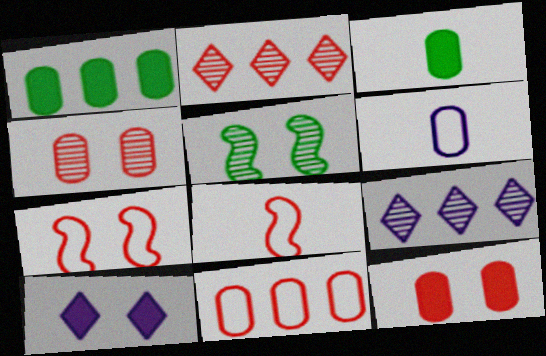[[1, 4, 6], 
[2, 8, 12], 
[3, 7, 9]]